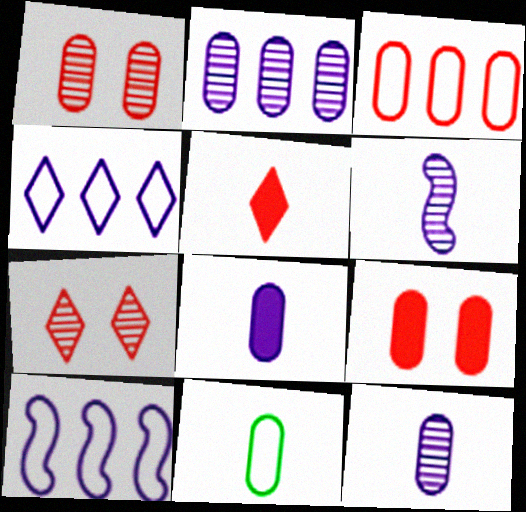[[2, 9, 11], 
[5, 6, 11]]